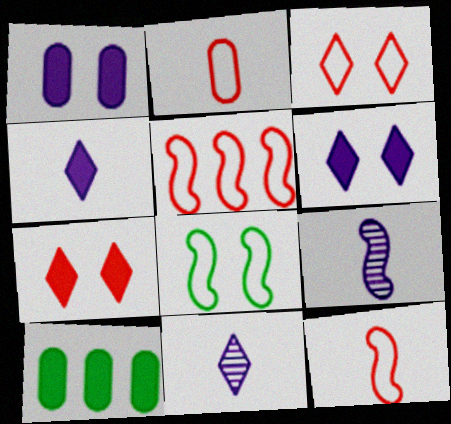[[2, 3, 5], 
[3, 9, 10]]